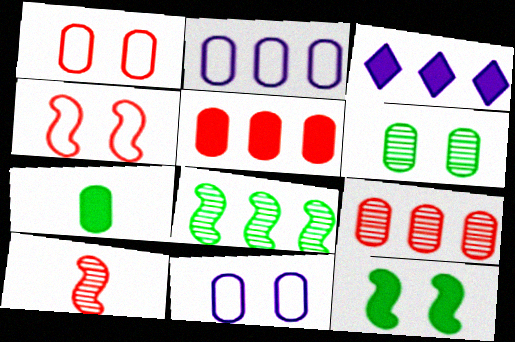[[7, 9, 11]]